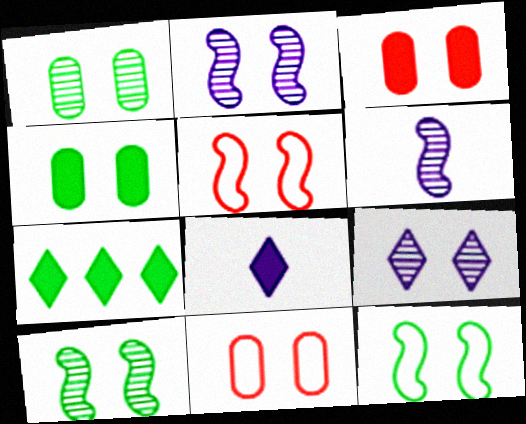[[3, 9, 12], 
[4, 5, 9], 
[6, 7, 11]]